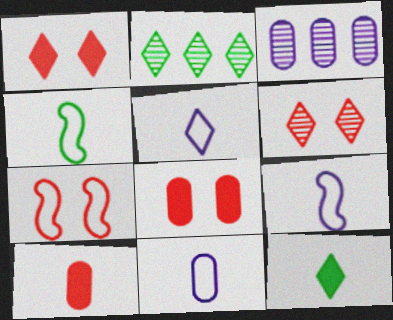[[1, 2, 5], 
[1, 3, 4], 
[2, 8, 9], 
[3, 7, 12], 
[5, 9, 11], 
[6, 7, 8]]